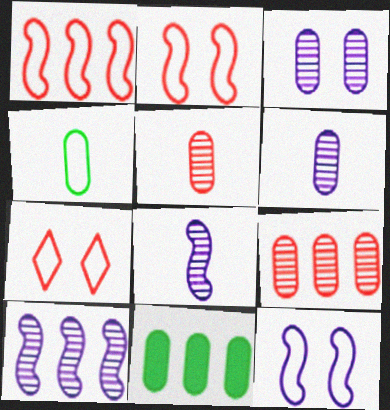[[7, 8, 11]]